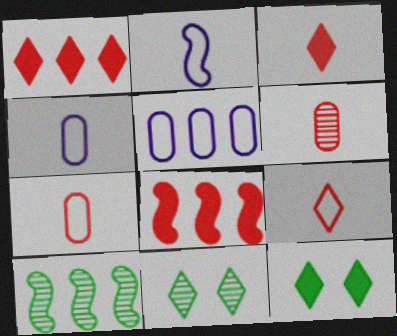[[1, 5, 10], 
[4, 8, 11]]